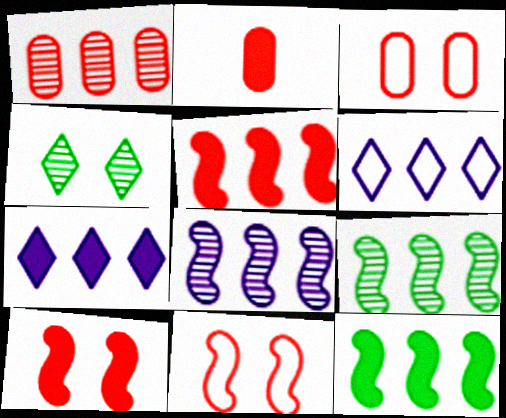[[1, 2, 3], 
[1, 6, 12]]